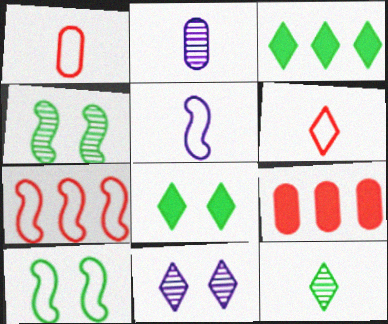[[2, 7, 8], 
[3, 6, 11], 
[5, 7, 10]]